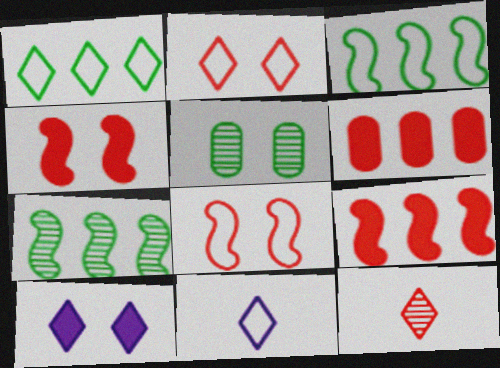[[1, 2, 11], 
[1, 10, 12], 
[5, 8, 10], 
[5, 9, 11], 
[6, 8, 12]]